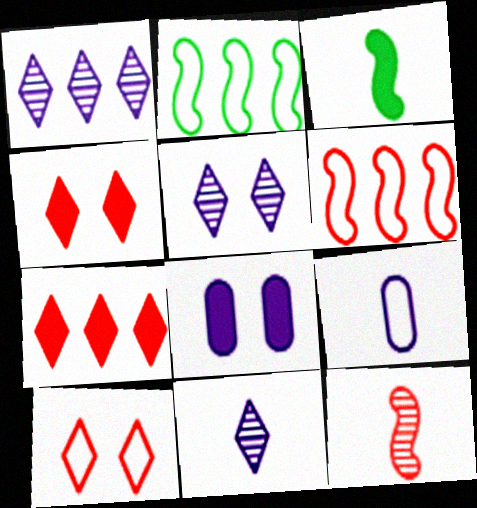[[1, 5, 11], 
[2, 9, 10], 
[3, 7, 8]]